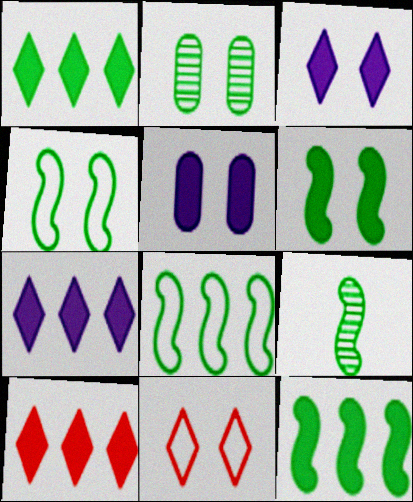[[1, 7, 10], 
[4, 9, 12], 
[6, 8, 9]]